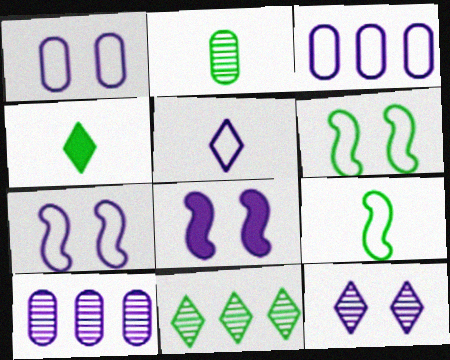[[1, 8, 12], 
[2, 4, 9], 
[3, 5, 7], 
[5, 8, 10]]